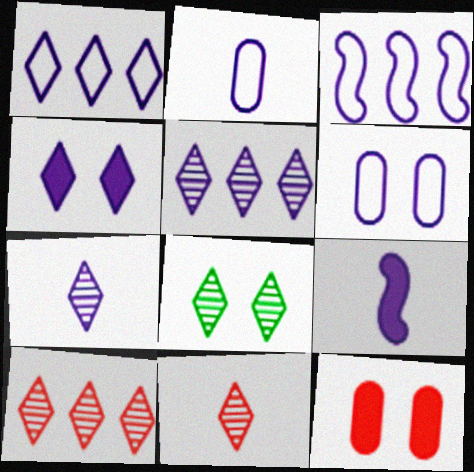[[1, 4, 7], 
[2, 7, 9], 
[5, 6, 9], 
[5, 8, 11], 
[7, 8, 10]]